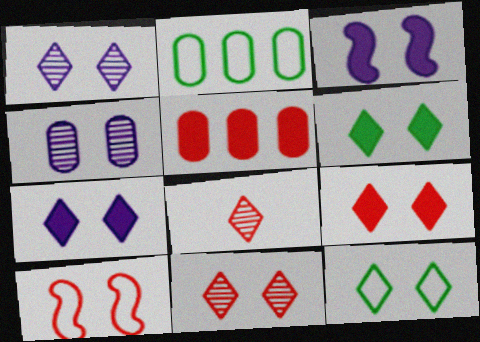[[1, 9, 12], 
[2, 3, 8], 
[4, 6, 10], 
[5, 8, 10], 
[6, 7, 9], 
[7, 11, 12]]